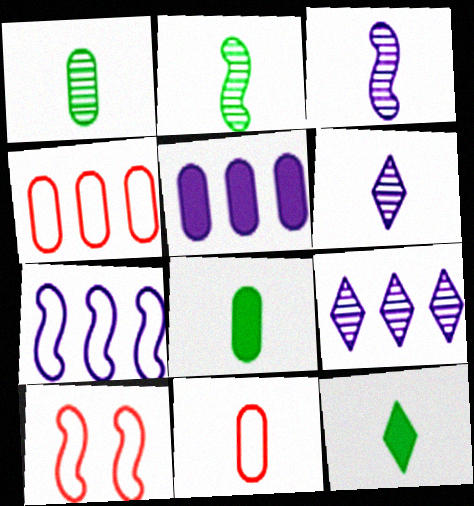[[3, 11, 12], 
[5, 7, 9], 
[8, 9, 10]]